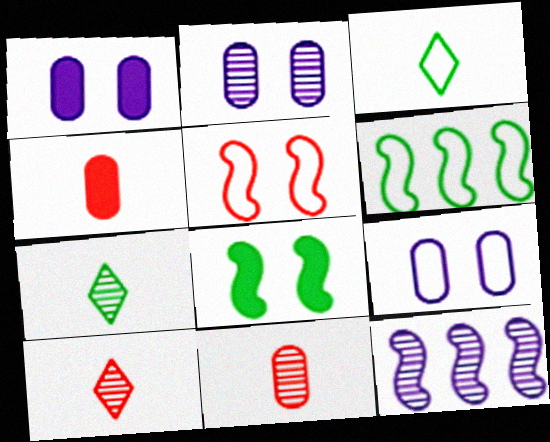[[1, 2, 9], 
[1, 6, 10]]